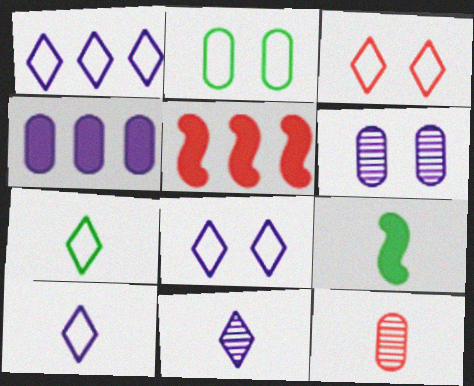[[1, 3, 7], 
[1, 8, 10], 
[2, 4, 12], 
[2, 5, 11], 
[3, 5, 12], 
[5, 6, 7], 
[9, 10, 12]]